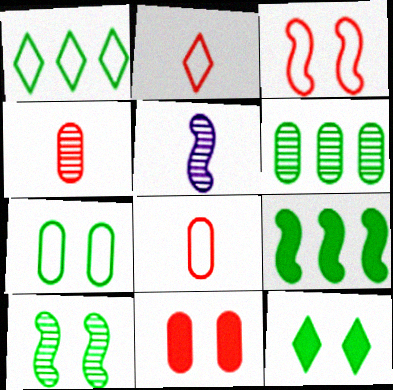[[1, 5, 11], 
[1, 6, 9], 
[3, 5, 9], 
[7, 10, 12]]